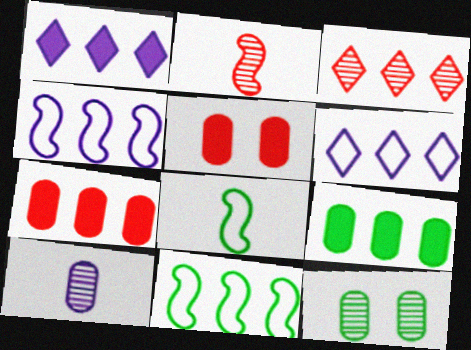[[3, 4, 9]]